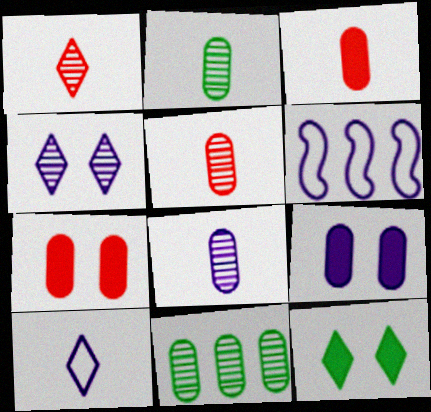[[2, 5, 8], 
[5, 6, 12]]